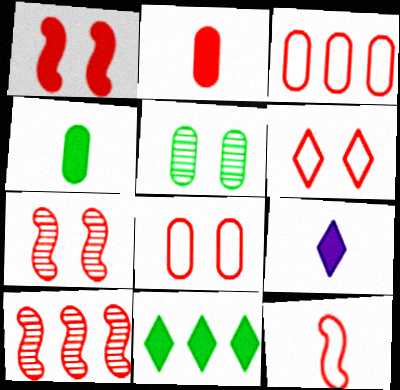[[1, 10, 12], 
[2, 6, 10], 
[3, 6, 12]]